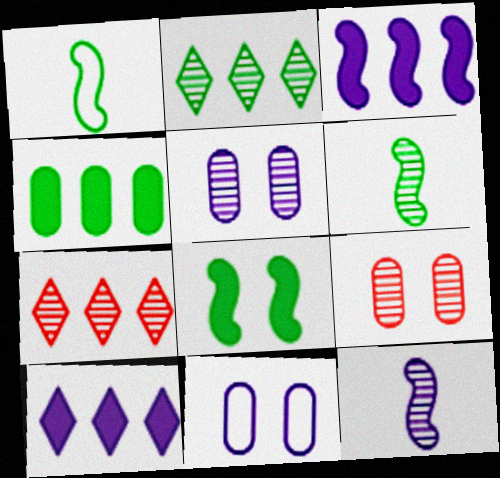[[1, 9, 10], 
[2, 9, 12], 
[5, 6, 7], 
[10, 11, 12]]